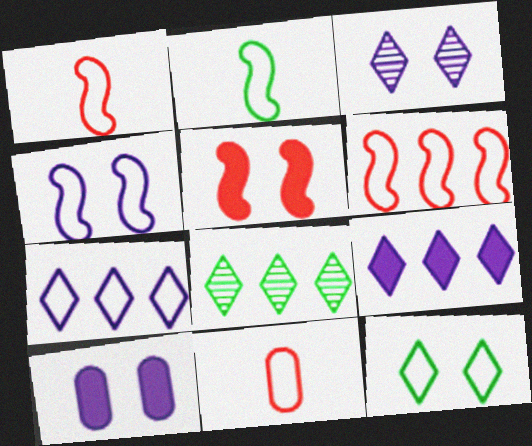[[1, 8, 10], 
[2, 4, 6], 
[3, 4, 10]]